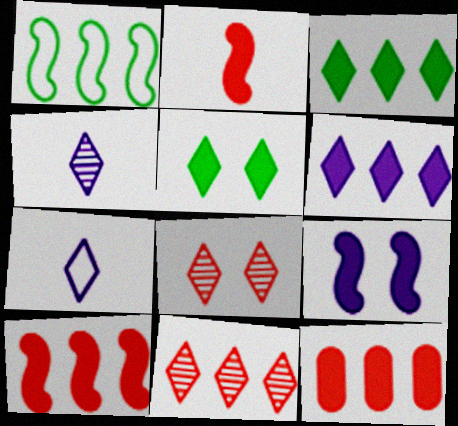[[3, 7, 8], 
[5, 7, 11]]